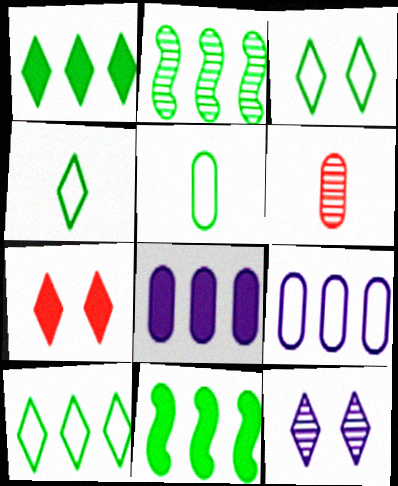[[2, 6, 12], 
[3, 4, 10], 
[3, 7, 12]]